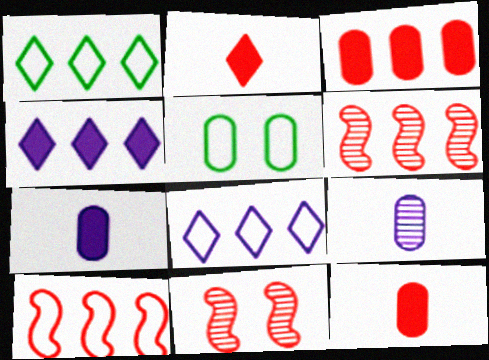[[1, 7, 11], 
[3, 5, 9]]